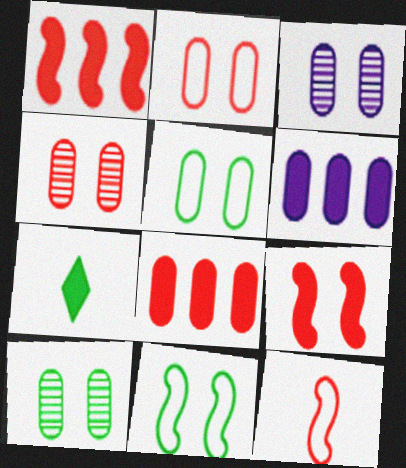[[3, 4, 10], 
[6, 7, 9]]